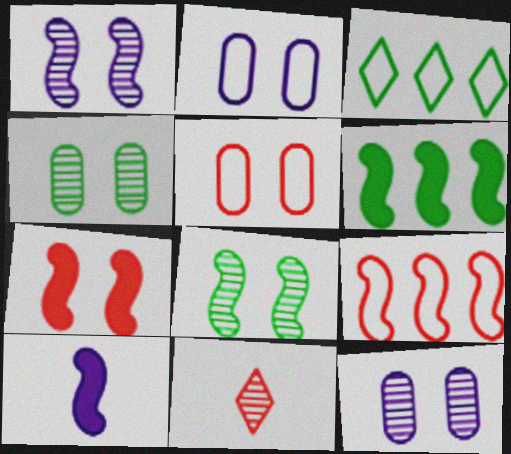[[2, 6, 11], 
[6, 7, 10], 
[8, 9, 10]]